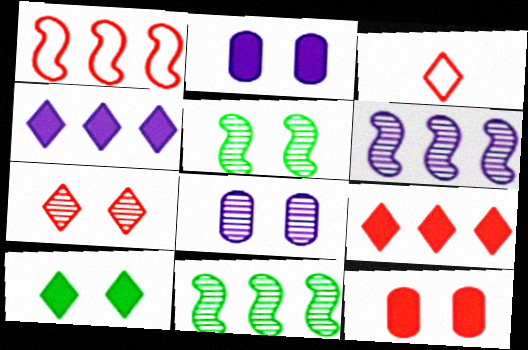[[2, 3, 11], 
[3, 7, 9], 
[5, 7, 8]]